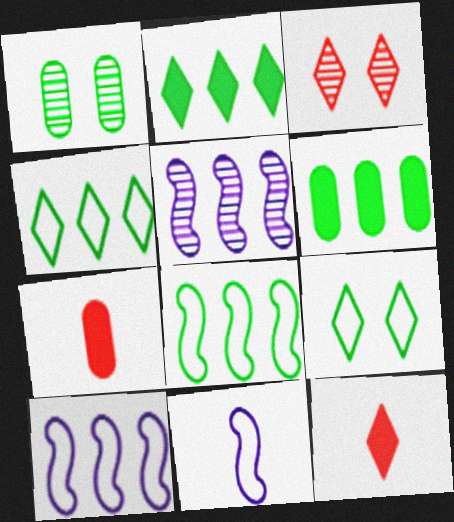[[1, 10, 12], 
[3, 6, 11], 
[5, 7, 9]]